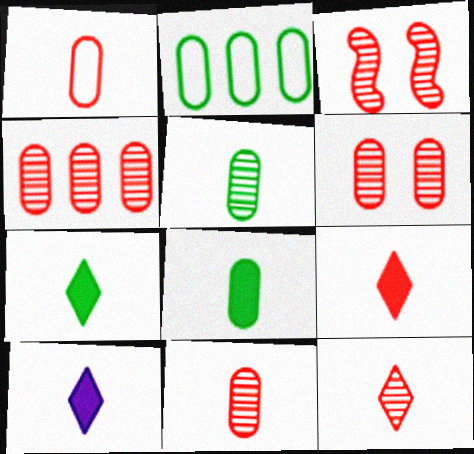[[2, 3, 10], 
[3, 4, 12], 
[4, 6, 11], 
[7, 9, 10]]